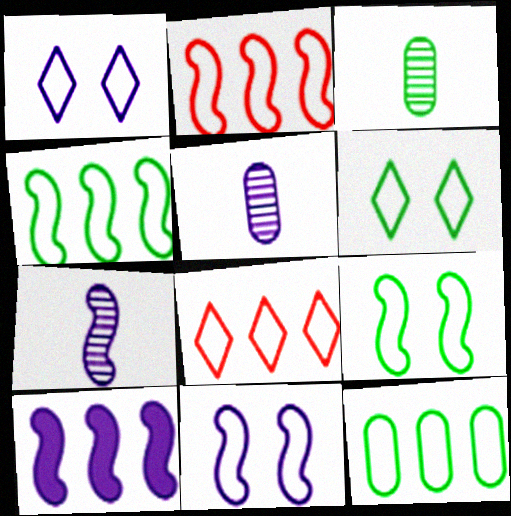[[1, 5, 10], 
[7, 10, 11]]